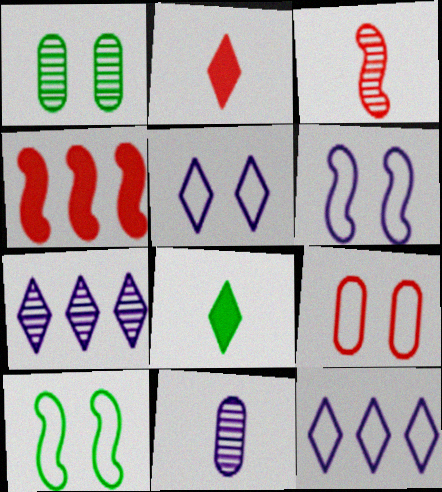[[1, 3, 7], 
[5, 9, 10]]